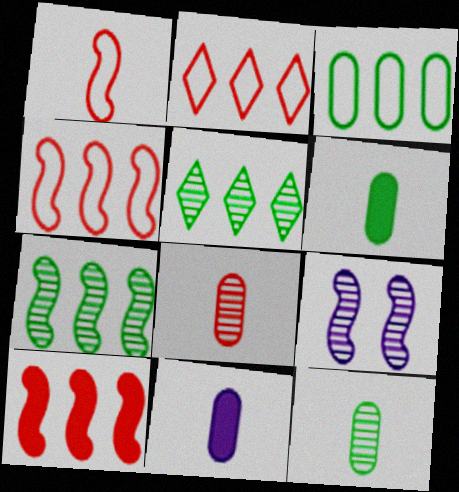[[2, 6, 9], 
[5, 8, 9]]